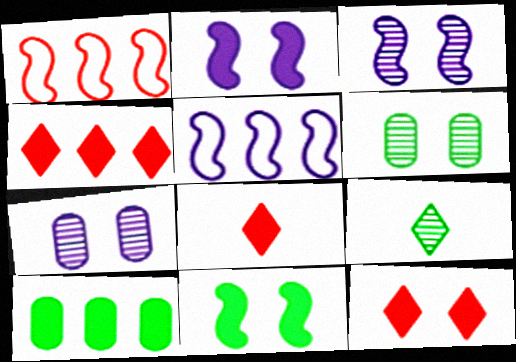[[2, 8, 10], 
[4, 8, 12], 
[5, 6, 8]]